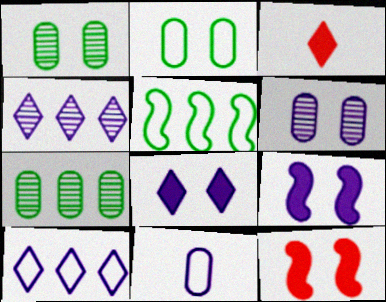[[3, 5, 6], 
[4, 9, 11]]